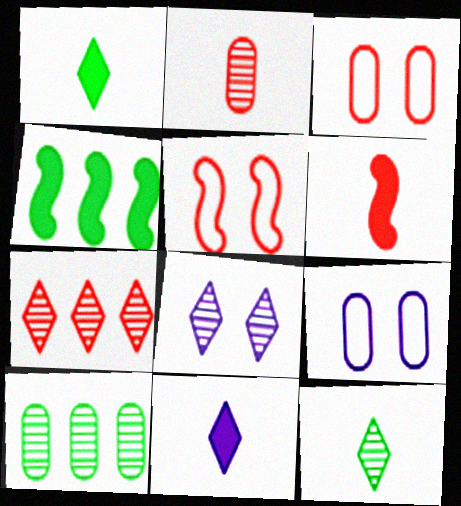[[3, 6, 7], 
[5, 10, 11], 
[7, 8, 12]]